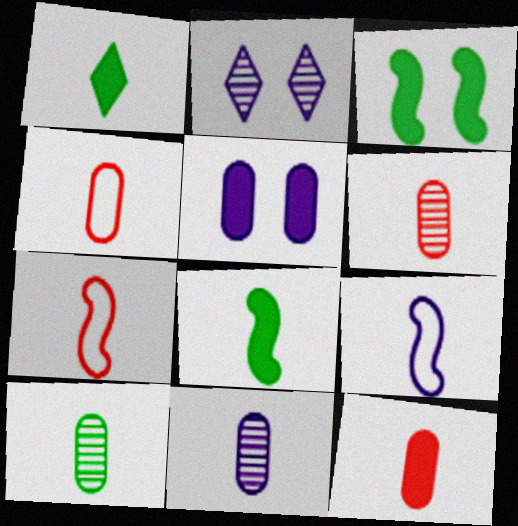[[1, 6, 9], 
[1, 7, 11], 
[4, 6, 12], 
[6, 10, 11]]